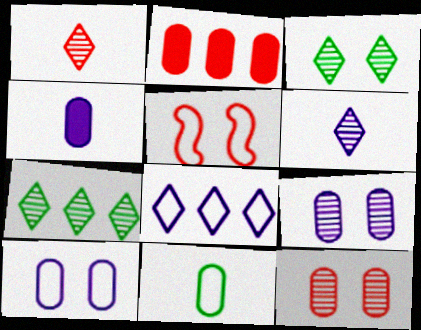[[1, 2, 5], 
[2, 9, 11], 
[4, 5, 7], 
[5, 8, 11]]